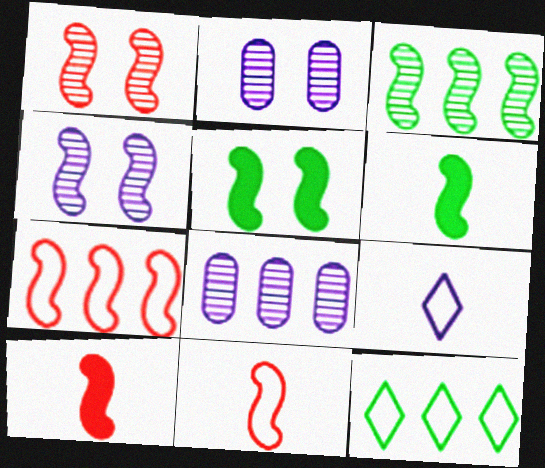[[1, 7, 10], 
[2, 10, 12], 
[4, 6, 7]]